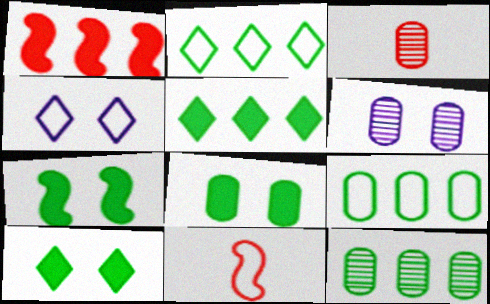[[3, 6, 12], 
[4, 9, 11], 
[5, 6, 11], 
[7, 8, 10]]